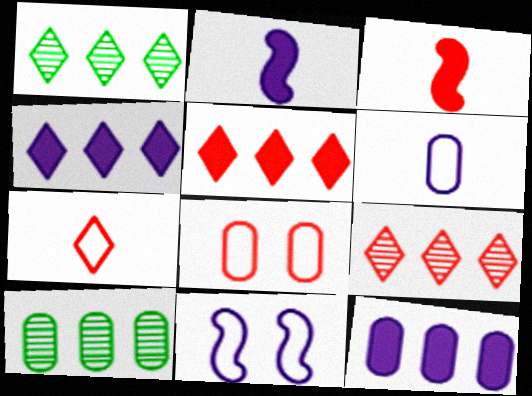[[1, 2, 8], 
[3, 8, 9]]